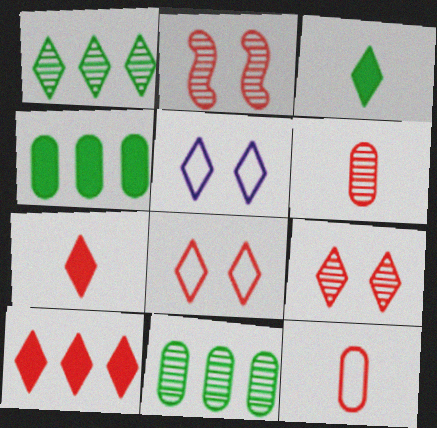[[1, 5, 7], 
[2, 10, 12]]